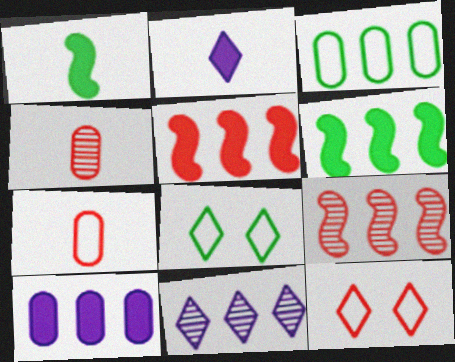[[3, 5, 11], 
[4, 5, 12]]